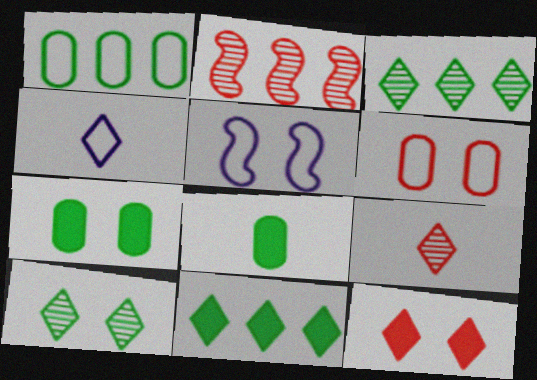[[2, 4, 7], 
[3, 4, 12]]